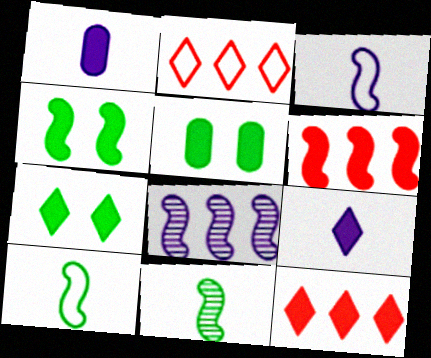[[1, 4, 12], 
[1, 6, 7], 
[4, 5, 7], 
[5, 6, 9], 
[7, 9, 12]]